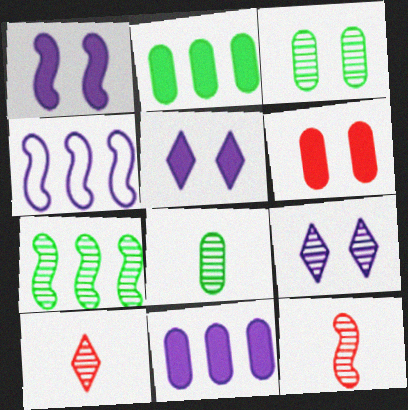[]